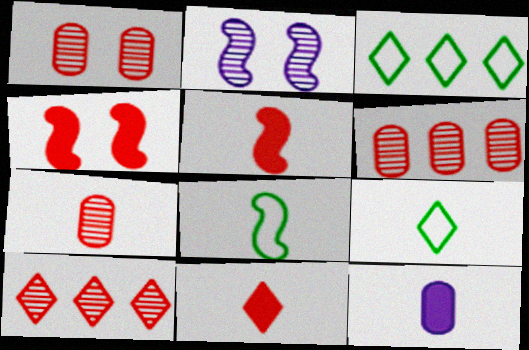[[1, 6, 7]]